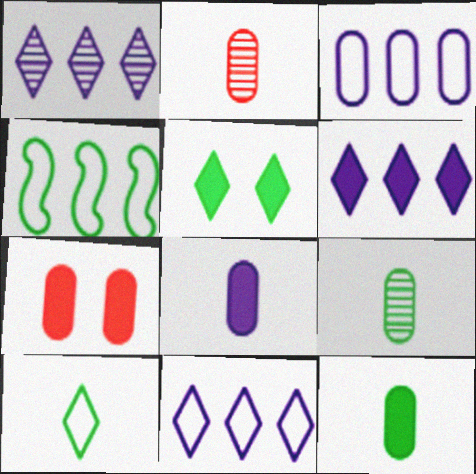[[1, 6, 11], 
[3, 7, 9], 
[4, 5, 9]]